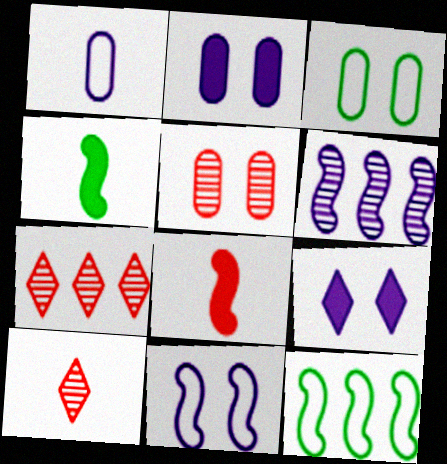[[1, 4, 10], 
[1, 6, 9], 
[2, 3, 5], 
[2, 10, 12]]